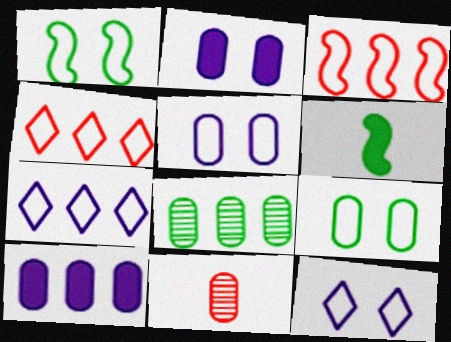[[9, 10, 11]]